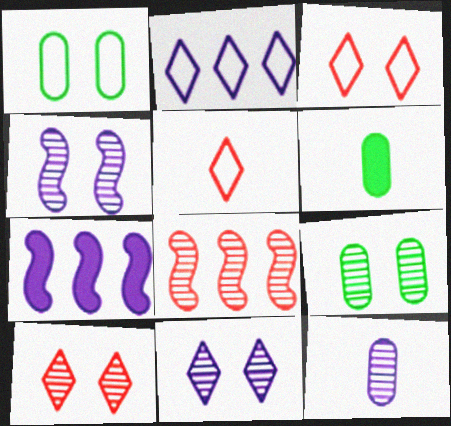[[4, 9, 10], 
[5, 7, 9]]